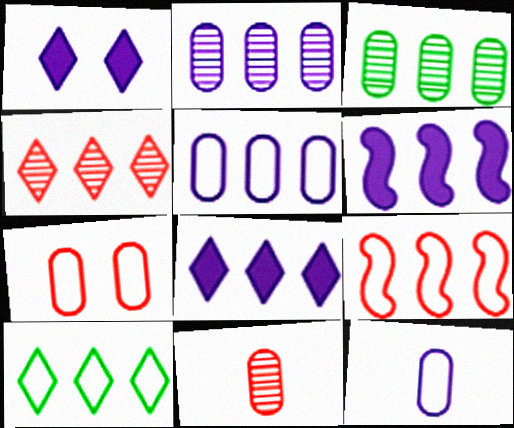[[3, 8, 9], 
[4, 8, 10], 
[5, 9, 10]]